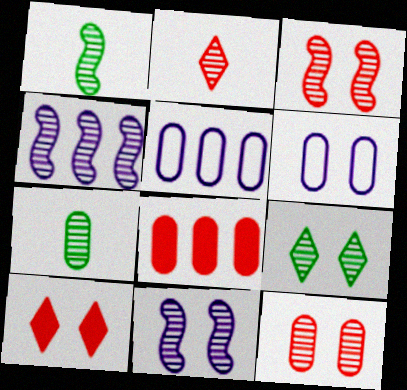[[1, 3, 4], 
[1, 5, 10], 
[6, 7, 8], 
[9, 11, 12]]